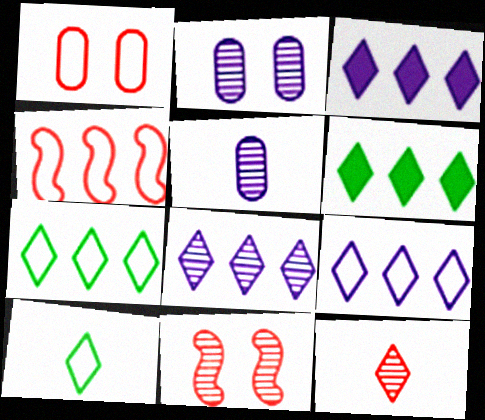[[3, 8, 9]]